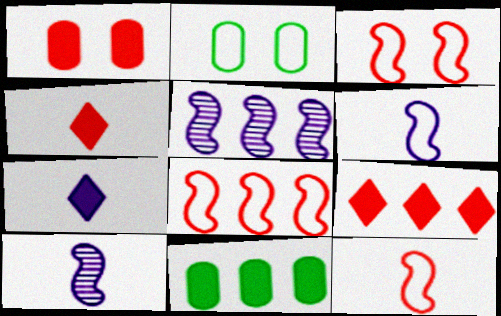[[2, 4, 5], 
[2, 9, 10], 
[3, 8, 12]]